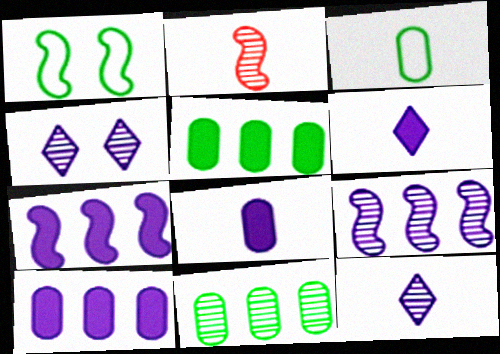[[1, 2, 7], 
[2, 3, 6], 
[2, 4, 11]]